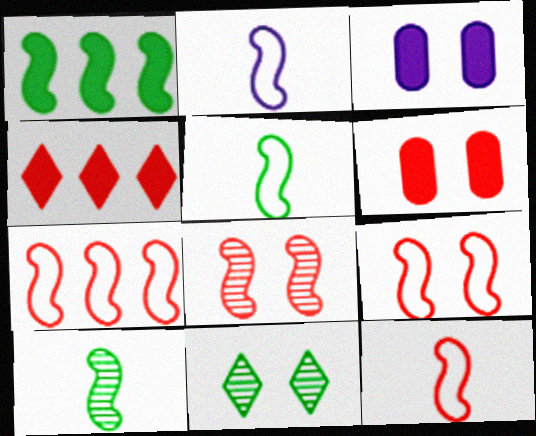[[1, 2, 8], 
[2, 5, 12], 
[3, 9, 11], 
[7, 9, 12]]